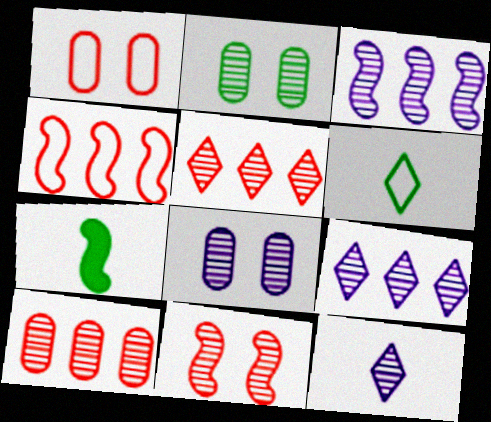[[1, 7, 9], 
[3, 8, 12]]